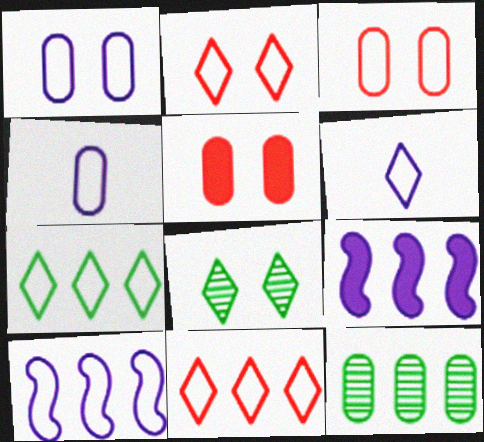[[1, 6, 10], 
[2, 6, 7], 
[4, 5, 12], 
[9, 11, 12]]